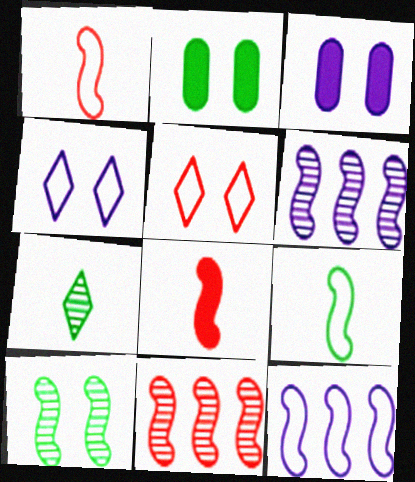[[3, 5, 10], 
[8, 10, 12]]